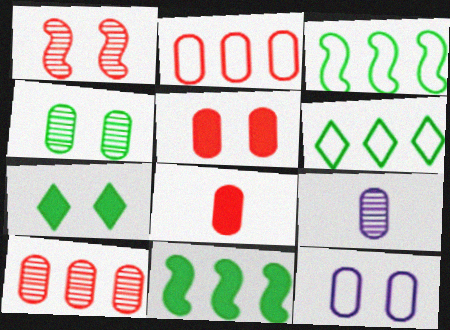[[1, 7, 12], 
[4, 5, 12], 
[4, 9, 10]]